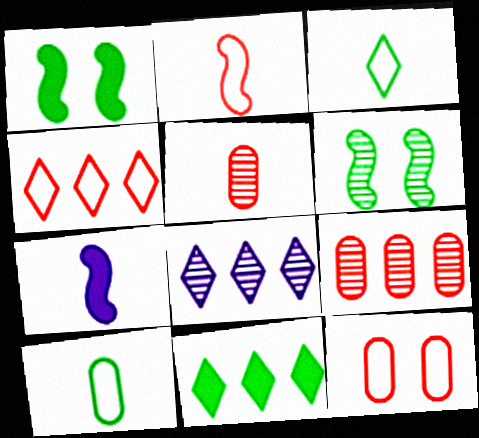[[2, 4, 12], 
[3, 5, 7], 
[4, 8, 11], 
[5, 6, 8], 
[6, 10, 11]]